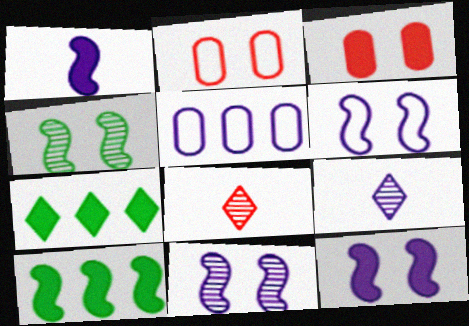[[1, 3, 7], 
[2, 9, 10], 
[5, 9, 12], 
[6, 11, 12]]